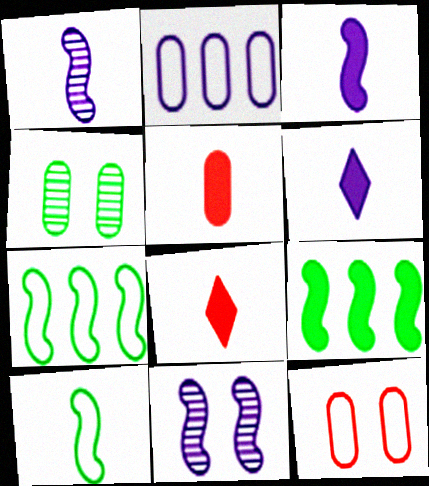[[2, 4, 5], 
[2, 6, 11]]